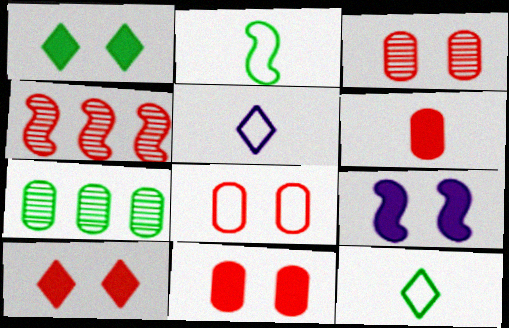[[1, 2, 7], 
[1, 9, 11], 
[2, 4, 9], 
[3, 8, 11]]